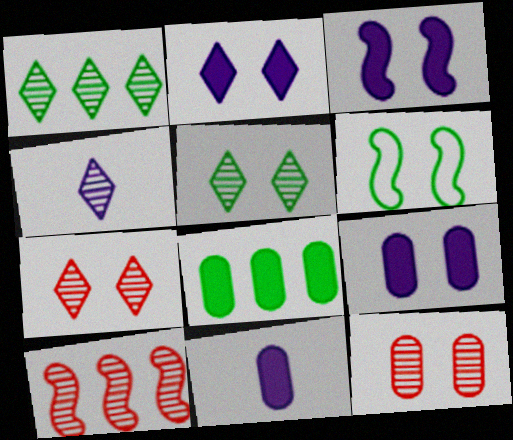[[1, 4, 7], 
[2, 3, 9], 
[2, 6, 12], 
[6, 7, 9]]